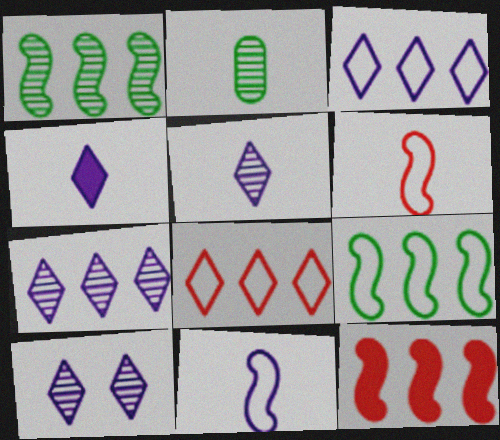[[2, 4, 6], 
[3, 4, 10], 
[5, 7, 10]]